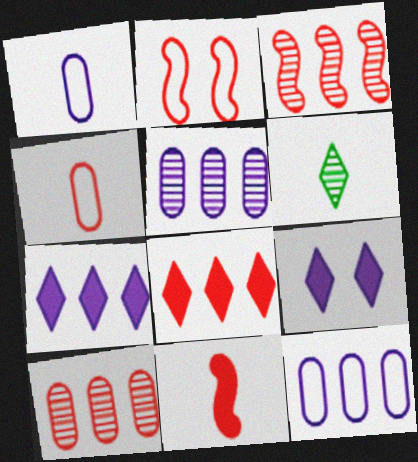[[1, 6, 11], 
[2, 3, 11]]